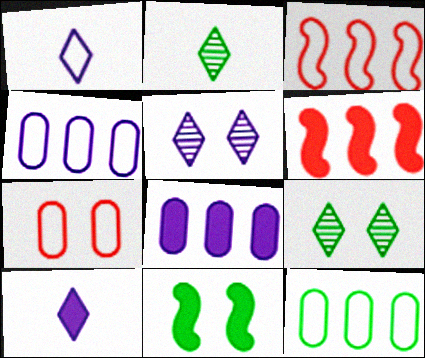[[2, 11, 12], 
[5, 7, 11]]